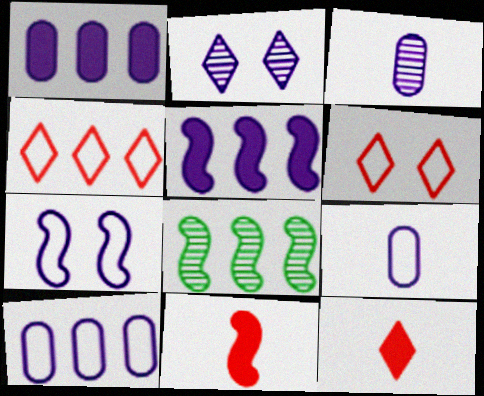[[1, 4, 8], 
[2, 5, 9], 
[7, 8, 11]]